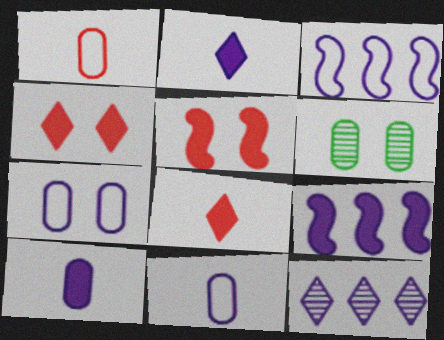[[3, 6, 8]]